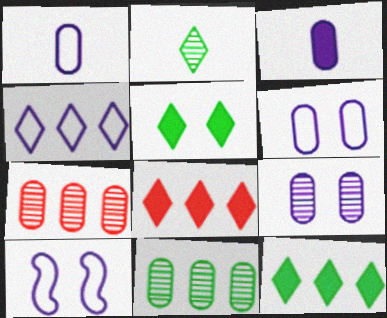[[1, 4, 10]]